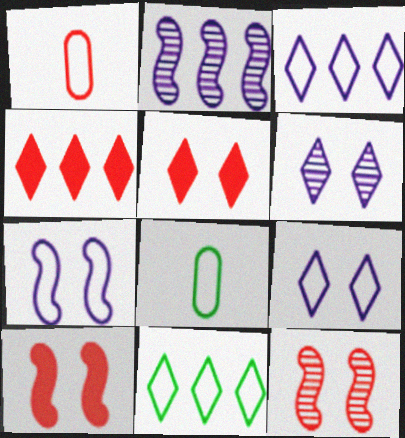[[1, 4, 12], 
[1, 7, 11], 
[2, 5, 8]]